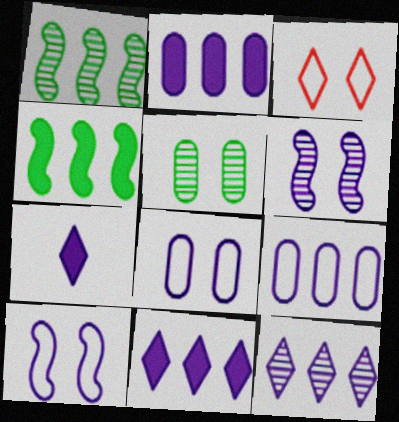[[6, 7, 9]]